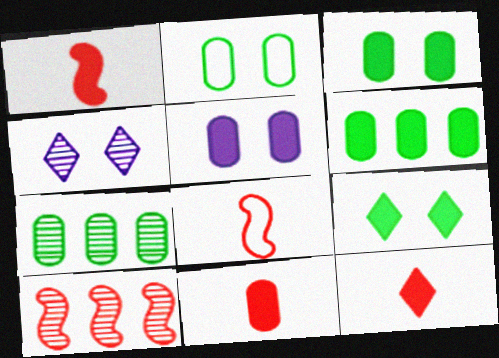[[1, 11, 12], 
[4, 6, 8], 
[5, 6, 11]]